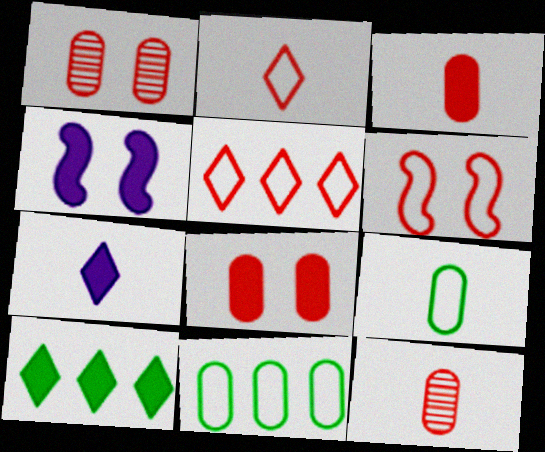[[3, 4, 10]]